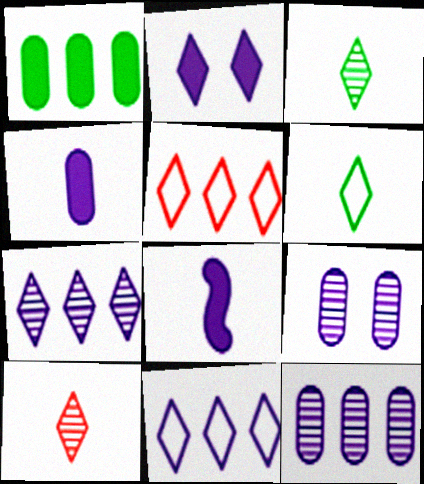[[2, 3, 5], 
[8, 9, 11]]